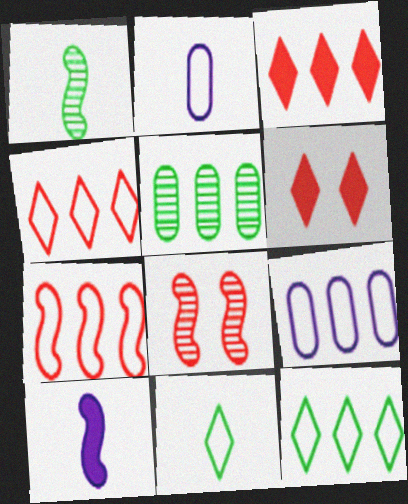[[1, 6, 9], 
[7, 9, 12]]